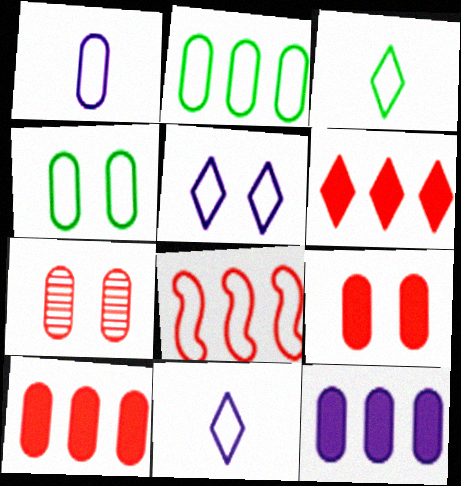[[4, 8, 11]]